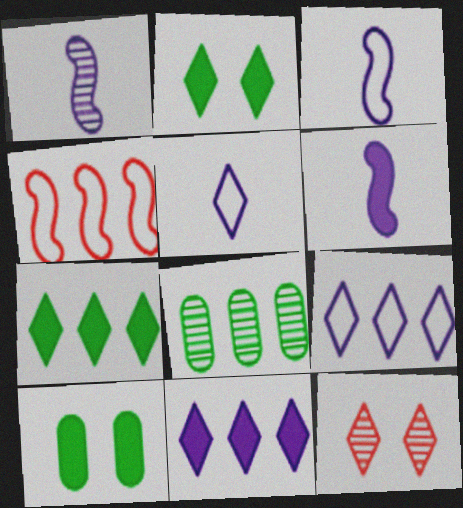[[1, 3, 6], 
[1, 8, 12], 
[4, 8, 11], 
[5, 7, 12]]